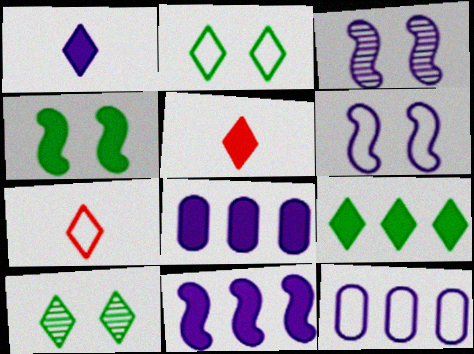[[1, 3, 12], 
[4, 5, 8]]